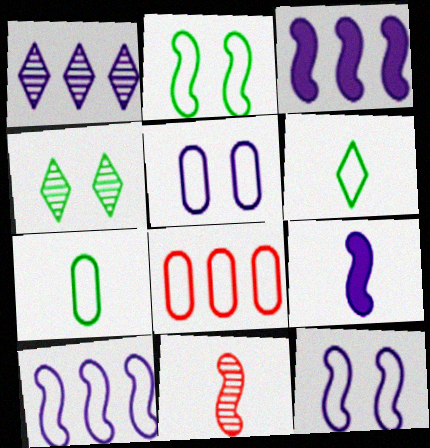[[1, 5, 9], 
[2, 3, 11], 
[4, 8, 9], 
[5, 7, 8], 
[6, 8, 12]]